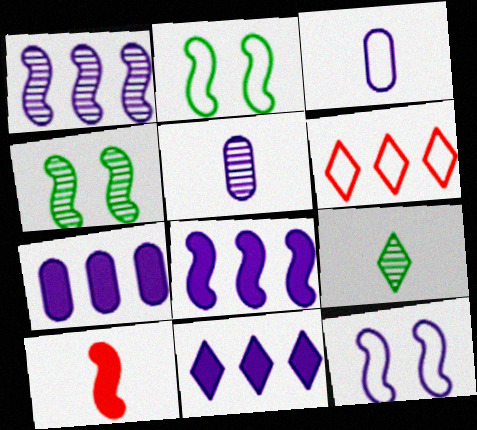[[1, 2, 10], 
[2, 3, 6], 
[3, 9, 10], 
[5, 11, 12], 
[7, 8, 11]]